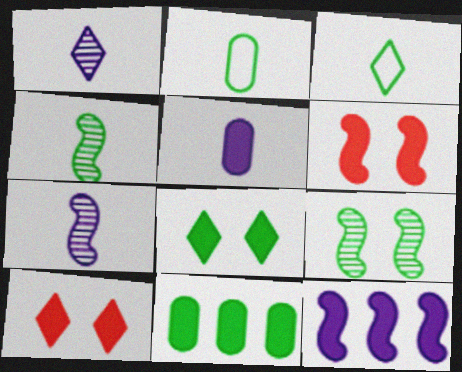[[3, 9, 11]]